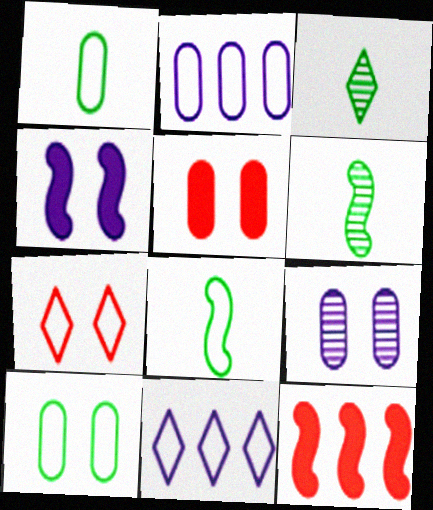[[2, 7, 8], 
[5, 6, 11], 
[5, 9, 10]]